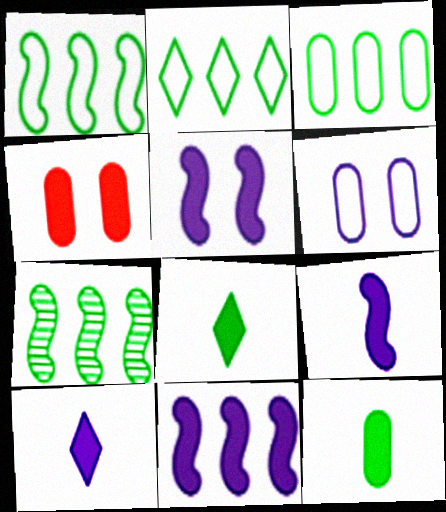[[1, 2, 3], 
[4, 8, 11], 
[5, 9, 11]]